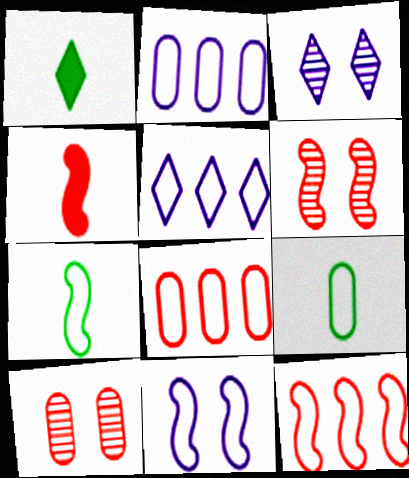[[1, 2, 6], 
[4, 6, 12], 
[7, 11, 12]]